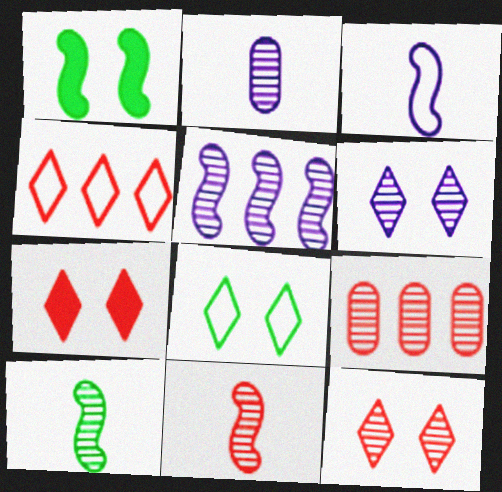[[1, 2, 4], 
[2, 5, 6], 
[6, 7, 8], 
[6, 9, 10], 
[9, 11, 12]]